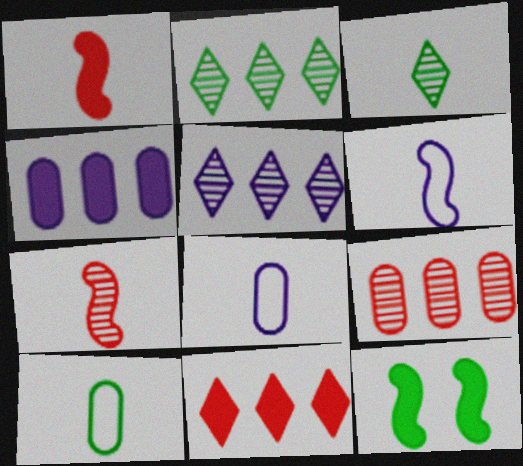[[1, 3, 8], 
[2, 10, 12]]